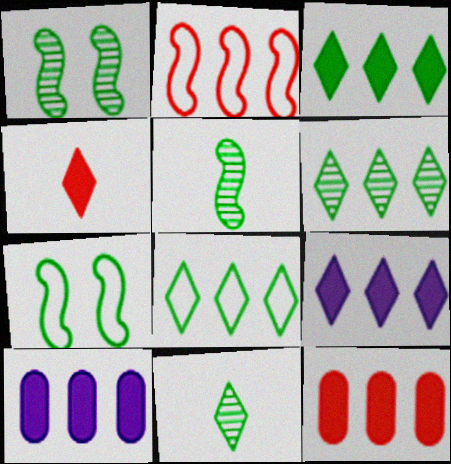[[2, 6, 10], 
[3, 6, 8]]